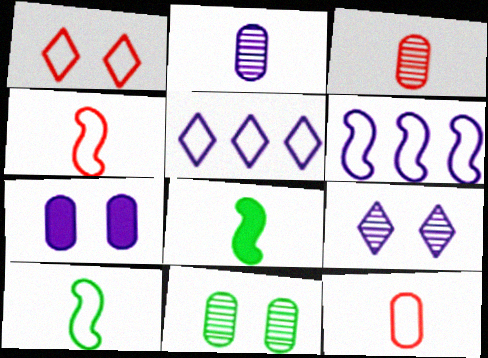[]